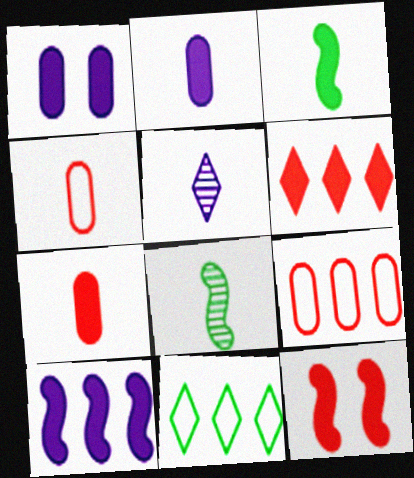[[1, 3, 6], 
[3, 4, 5], 
[3, 10, 12], 
[6, 7, 12]]